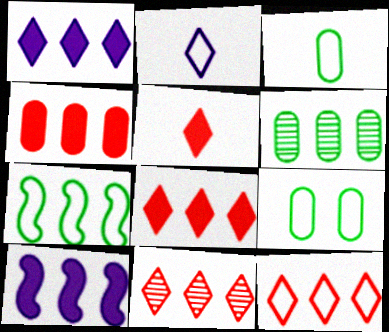[[6, 10, 12], 
[8, 11, 12]]